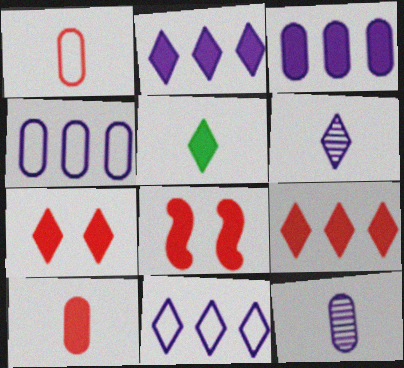[[2, 5, 7], 
[3, 5, 8], 
[8, 9, 10]]